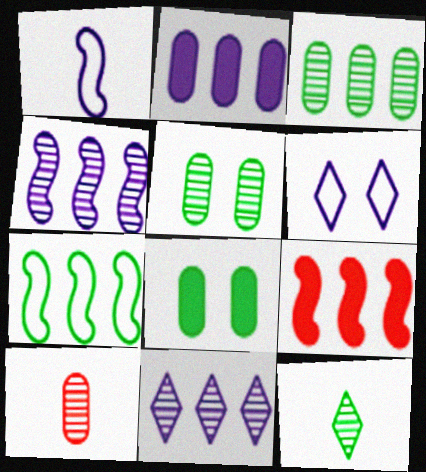[[4, 7, 9], 
[7, 8, 12]]